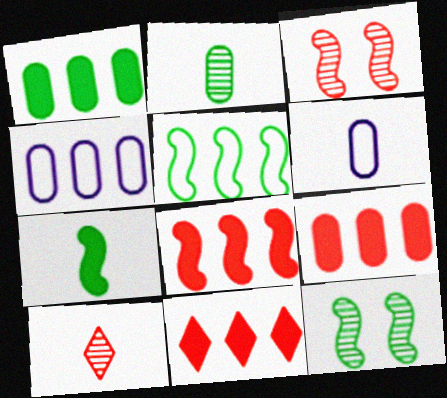[[5, 7, 12], 
[6, 7, 10], 
[6, 11, 12], 
[8, 9, 11]]